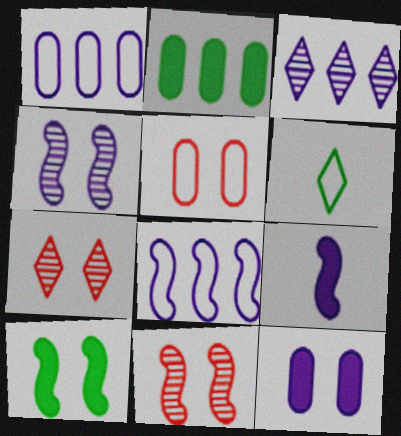[[4, 8, 9], 
[5, 6, 8]]